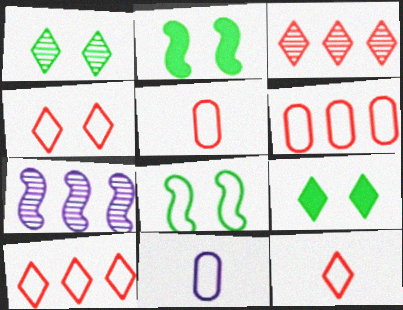[[2, 3, 11], 
[4, 10, 12], 
[5, 7, 9], 
[8, 10, 11]]